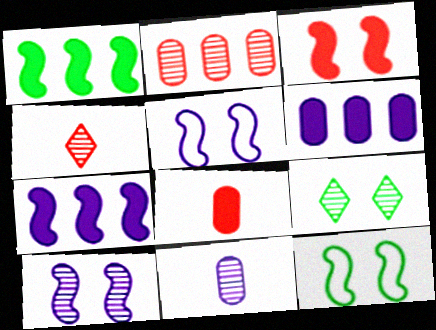[[3, 10, 12], 
[4, 6, 12]]